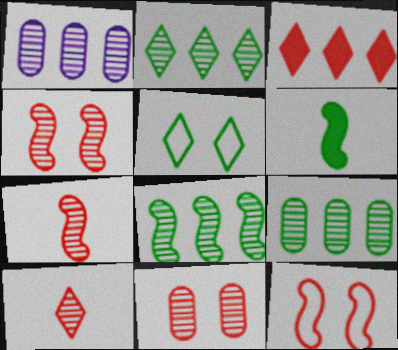[[2, 8, 9], 
[5, 6, 9]]